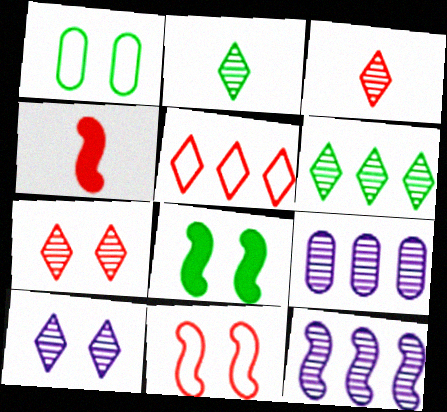[[3, 6, 10]]